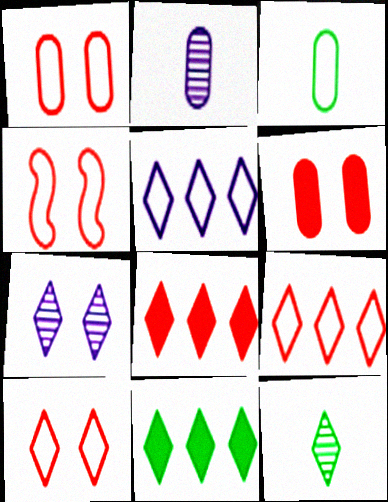[[1, 4, 10], 
[2, 4, 11], 
[3, 4, 5]]